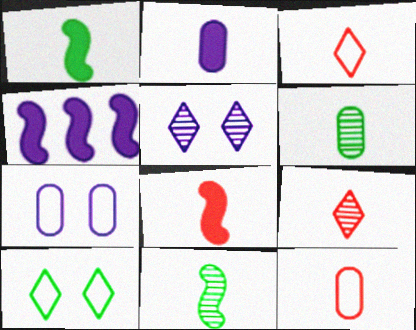[[2, 3, 11], 
[2, 6, 12], 
[8, 9, 12]]